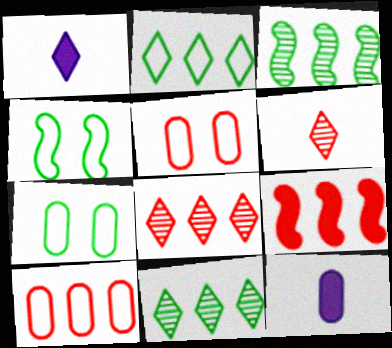[[1, 3, 5], 
[4, 8, 12], 
[5, 6, 9], 
[8, 9, 10]]